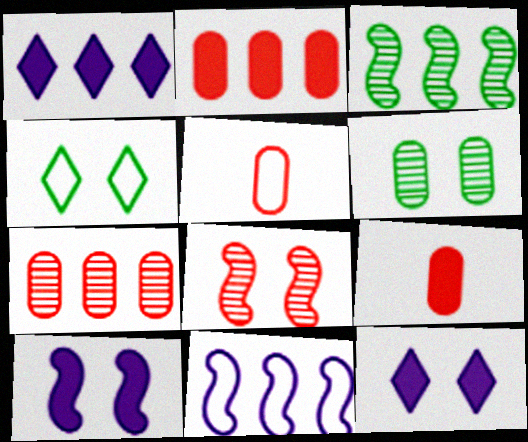[[3, 5, 12], 
[4, 5, 11]]